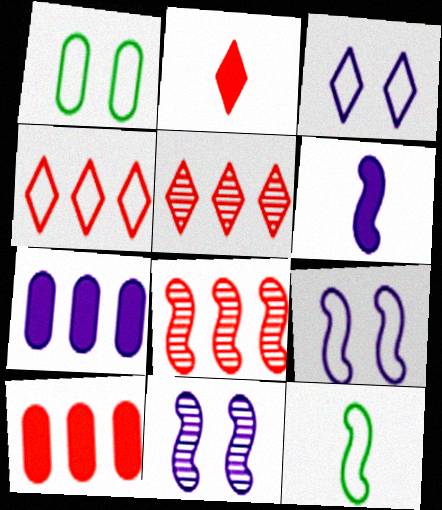[[1, 5, 6], 
[4, 8, 10]]